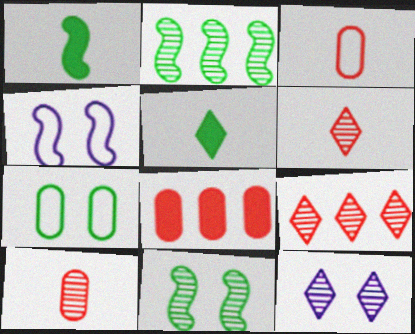[[2, 5, 7], 
[2, 10, 12]]